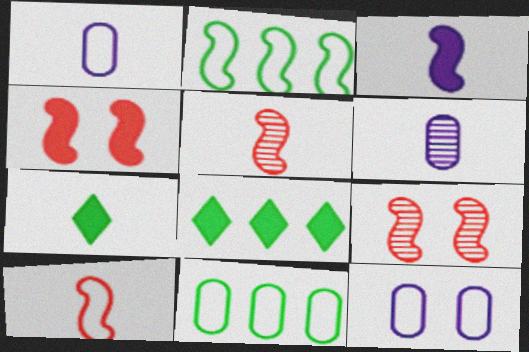[[1, 5, 7], 
[1, 8, 9], 
[2, 3, 9], 
[5, 8, 12], 
[6, 7, 10]]